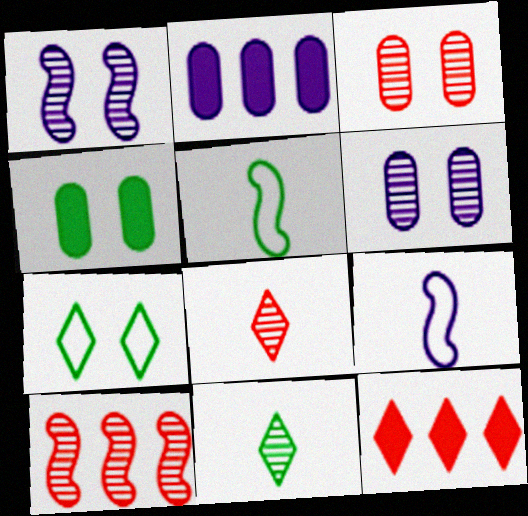[[3, 8, 10], 
[5, 6, 12], 
[6, 10, 11]]